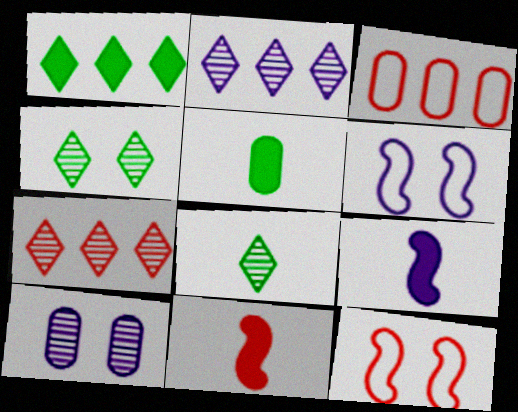[[2, 5, 12], 
[3, 4, 9], 
[3, 5, 10], 
[5, 6, 7]]